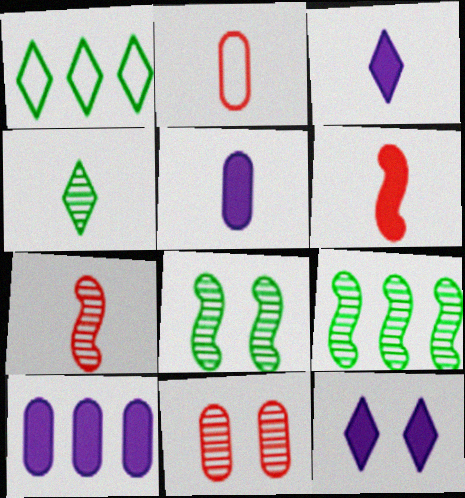[[2, 9, 12]]